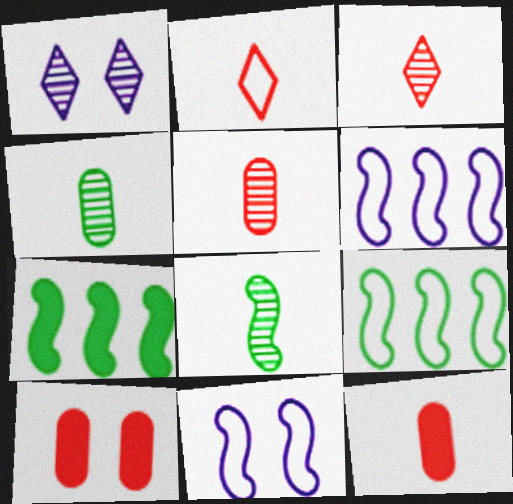[[1, 9, 12]]